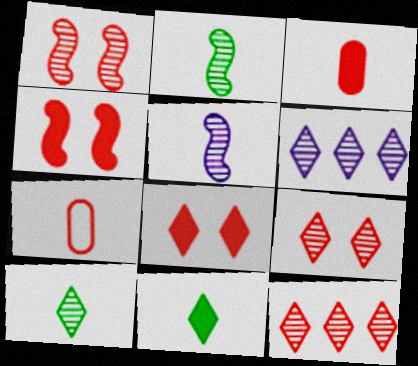[[4, 7, 12], 
[5, 7, 11], 
[6, 9, 10]]